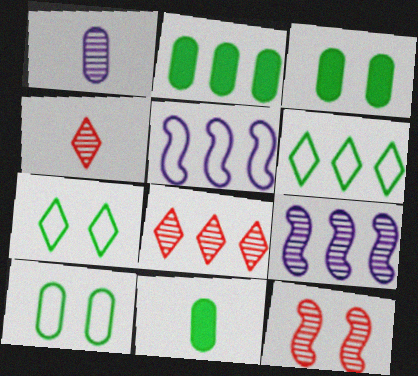[[2, 3, 11], 
[2, 5, 8], 
[3, 4, 5]]